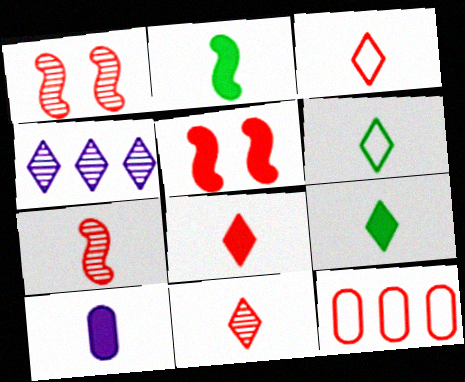[[1, 8, 12], 
[2, 8, 10], 
[3, 8, 11], 
[5, 11, 12], 
[6, 7, 10]]